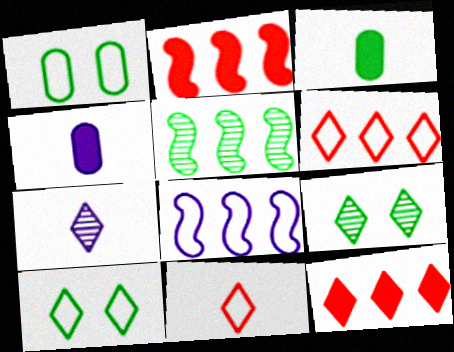[[1, 2, 7], 
[1, 8, 11], 
[2, 5, 8], 
[3, 5, 10], 
[7, 10, 12]]